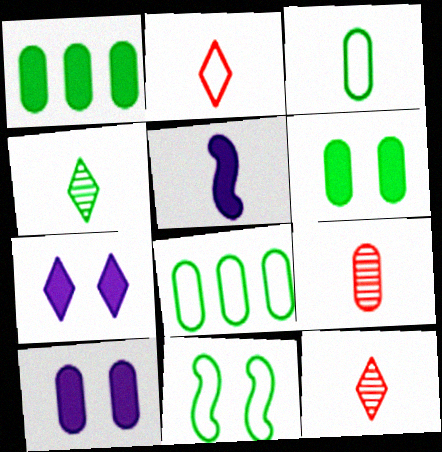[[1, 4, 11], 
[3, 5, 12], 
[8, 9, 10]]